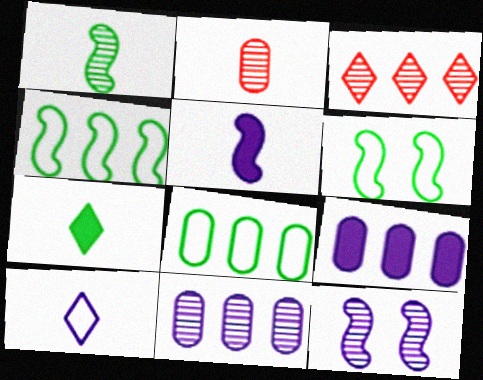[[3, 4, 9], 
[9, 10, 12]]